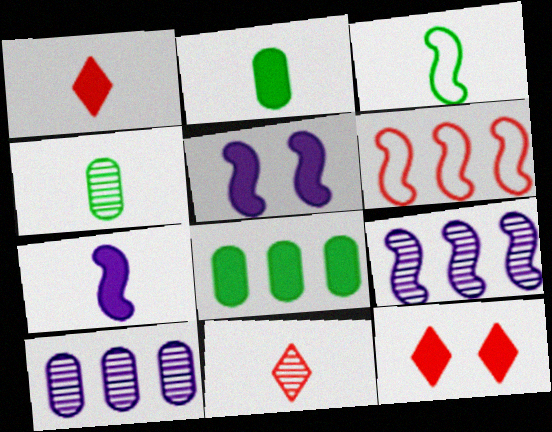[[1, 2, 7], 
[1, 5, 8], 
[3, 10, 12], 
[7, 8, 12]]